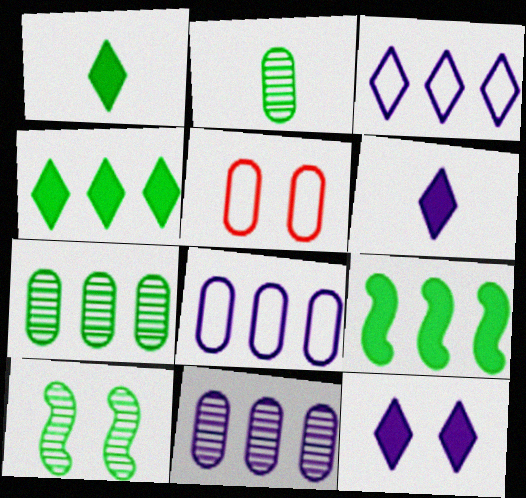[[5, 10, 12]]